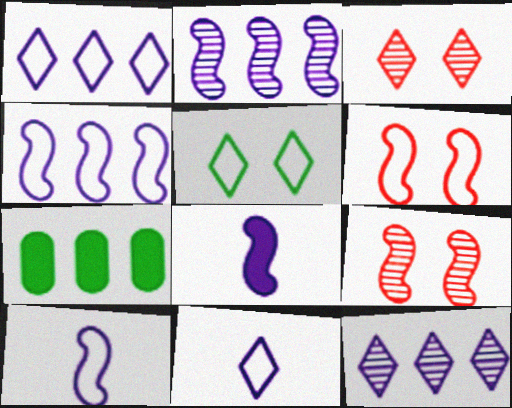[[3, 7, 10], 
[7, 9, 11]]